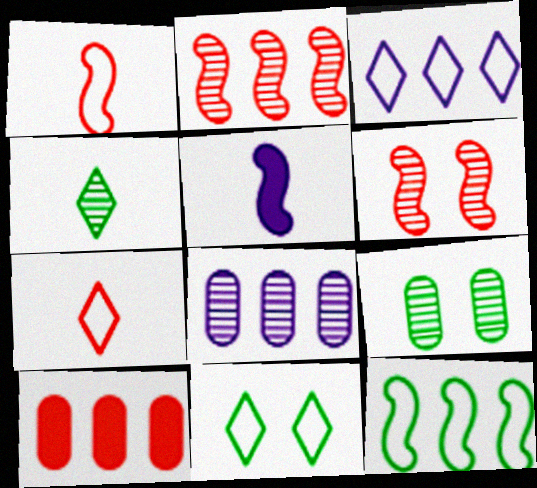[[3, 7, 11], 
[4, 6, 8], 
[5, 6, 12], 
[6, 7, 10]]